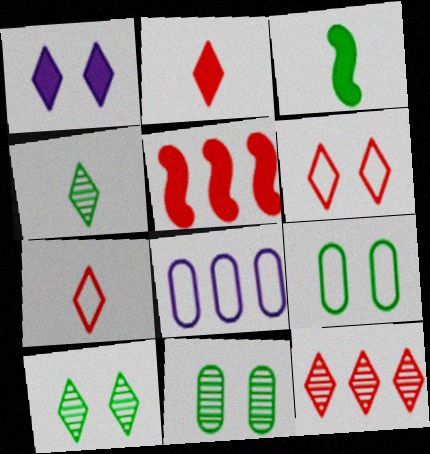[[1, 6, 10], 
[2, 6, 12]]